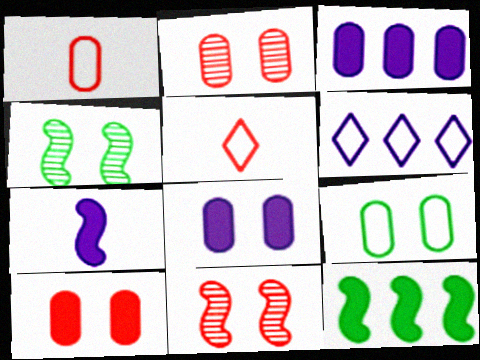[[2, 8, 9], 
[3, 4, 5]]